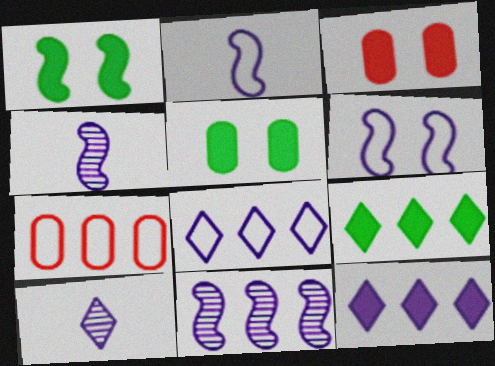[[1, 7, 10], 
[7, 9, 11]]